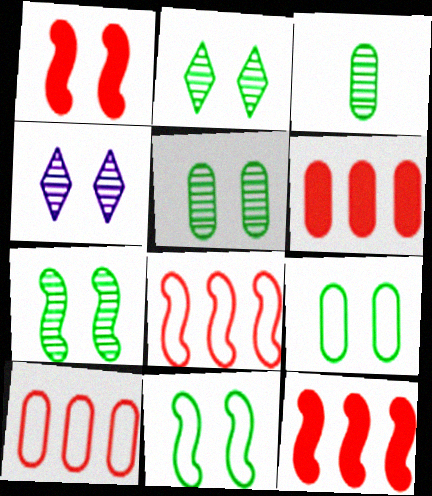[[1, 4, 9], 
[2, 5, 7]]